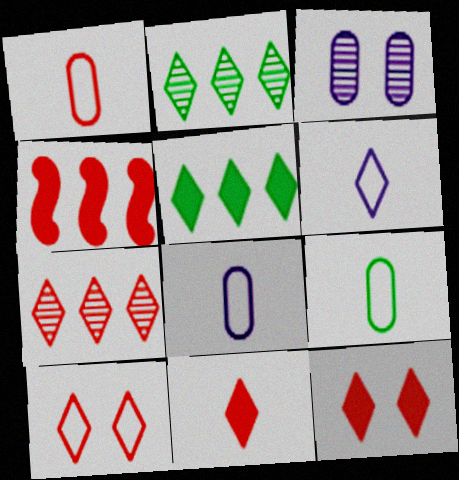[[1, 8, 9], 
[2, 6, 12], 
[7, 10, 11]]